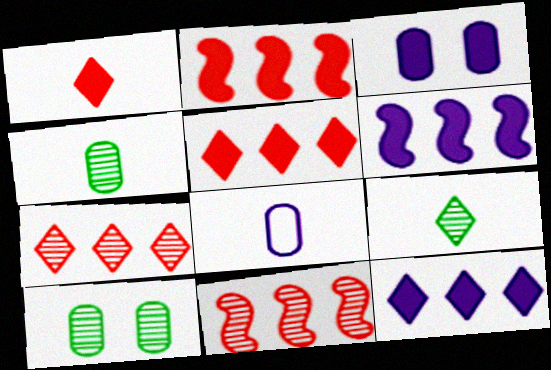[]